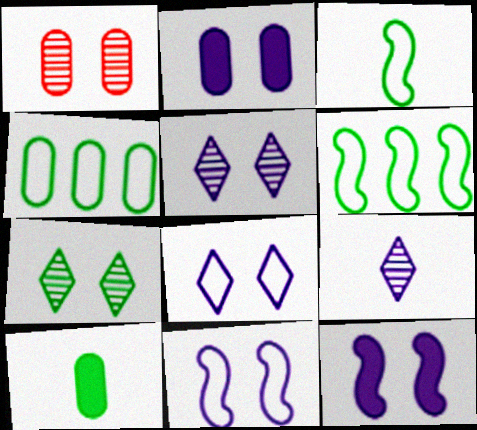[[2, 5, 11], 
[6, 7, 10]]